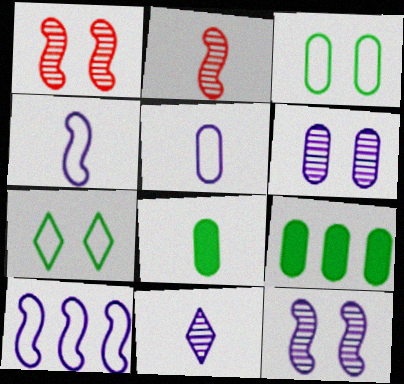[]